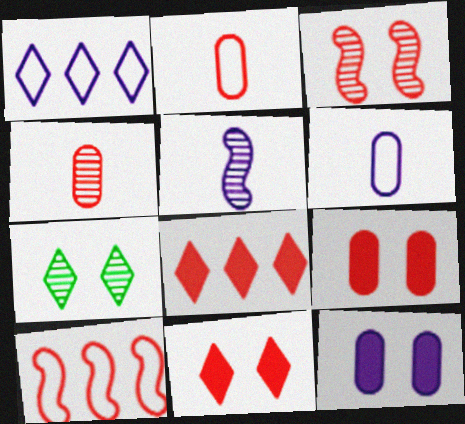[[1, 5, 12], 
[2, 3, 8], 
[4, 10, 11]]